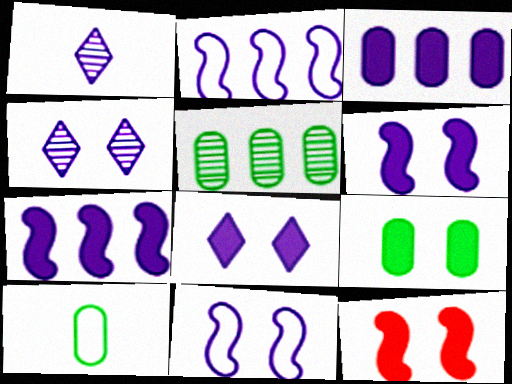[[1, 3, 11], 
[5, 9, 10], 
[8, 9, 12]]